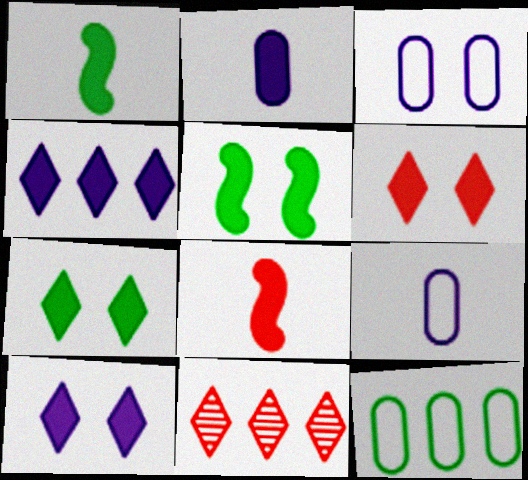[[1, 3, 11], 
[5, 9, 11], 
[6, 7, 10]]